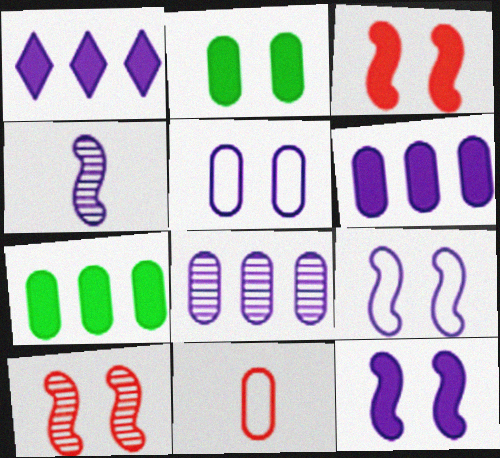[[1, 4, 5], 
[2, 8, 11]]